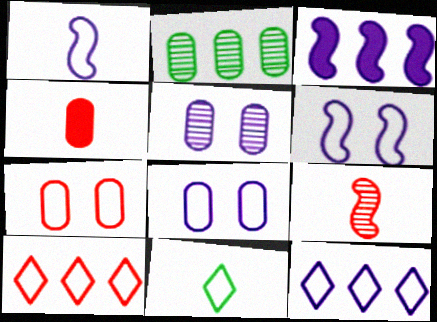[[1, 8, 12], 
[2, 3, 10], 
[2, 4, 8]]